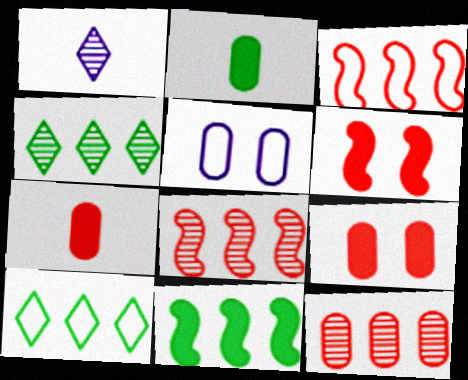[[2, 5, 12]]